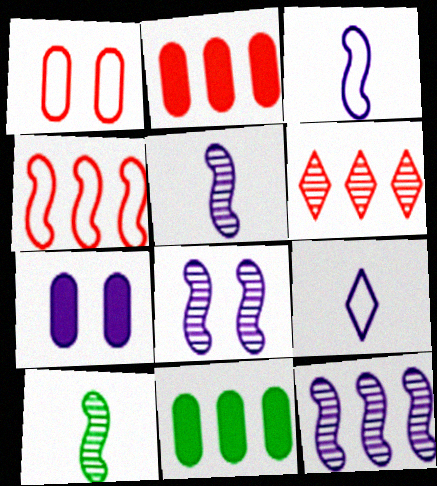[[2, 4, 6], 
[5, 8, 12], 
[7, 9, 12]]